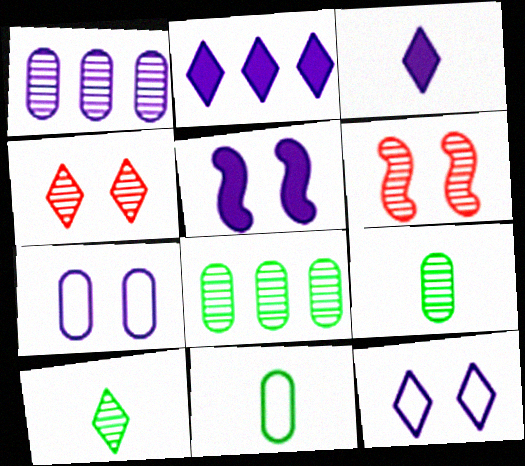[[1, 6, 10], 
[2, 6, 11]]